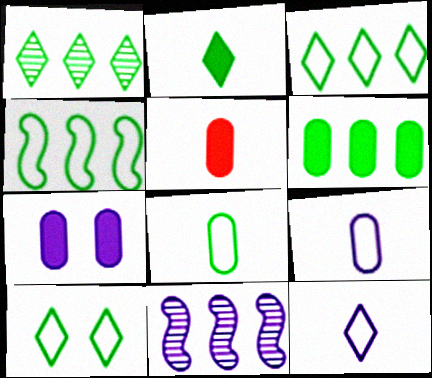[[1, 2, 10], 
[1, 4, 6], 
[4, 8, 10], 
[5, 6, 7], 
[5, 10, 11], 
[7, 11, 12]]